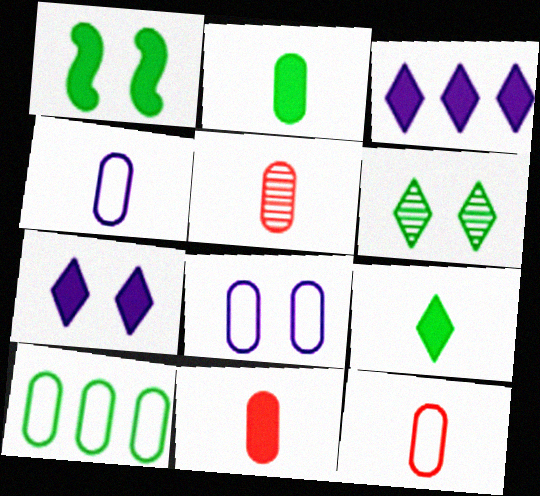[[1, 3, 11], 
[2, 4, 5], 
[5, 11, 12], 
[8, 10, 12]]